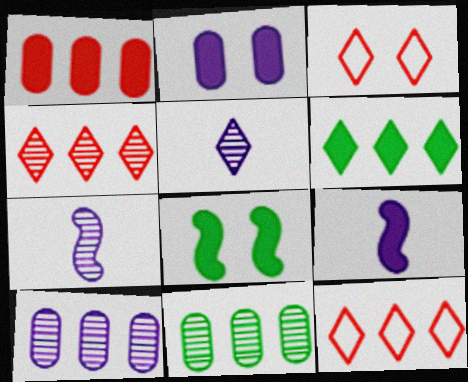[[3, 5, 6], 
[3, 9, 11]]